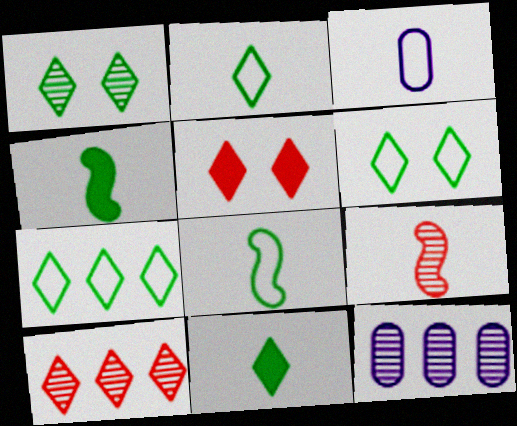[[1, 7, 11], 
[1, 9, 12], 
[2, 6, 7], 
[3, 9, 11], 
[5, 8, 12]]